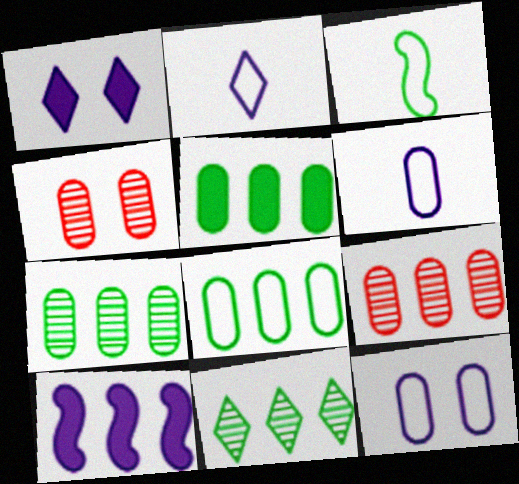[[1, 3, 9], 
[4, 5, 6], 
[5, 7, 8]]